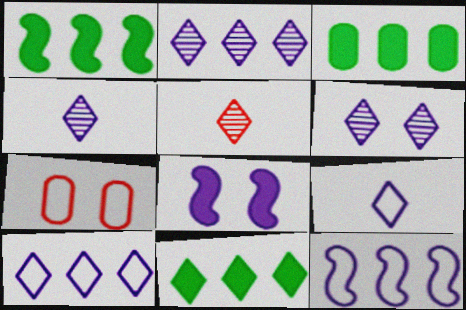[[1, 3, 11], 
[1, 4, 7], 
[2, 4, 6]]